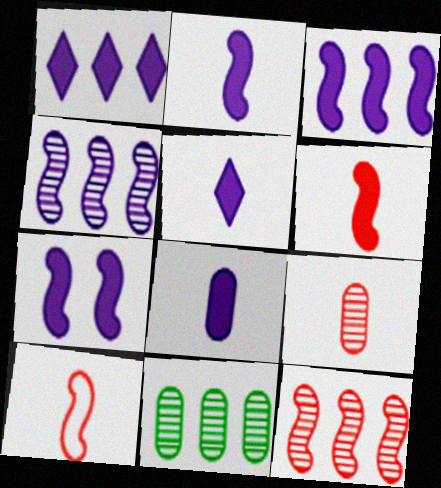[[1, 7, 8], 
[2, 3, 7], 
[2, 5, 8]]